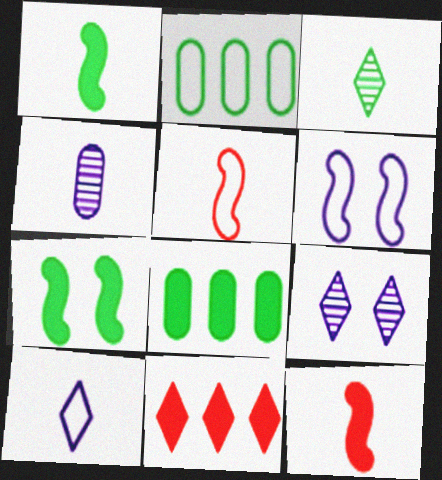[[2, 3, 7], 
[2, 9, 12], 
[5, 8, 9]]